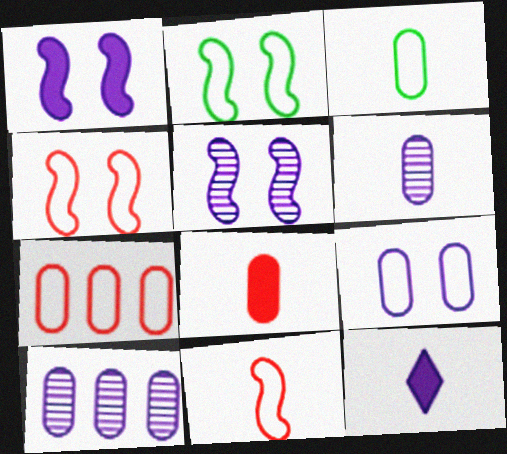[[3, 6, 8], 
[3, 7, 9]]